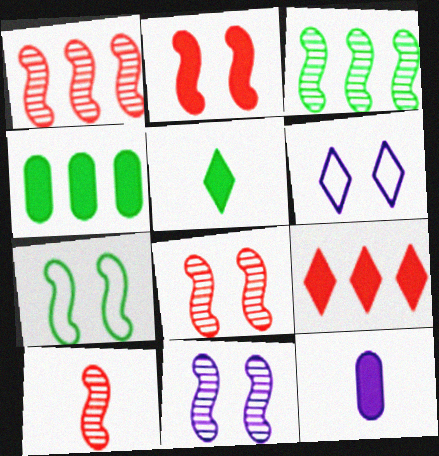[[1, 8, 10], 
[2, 7, 11], 
[3, 10, 11], 
[4, 6, 10]]